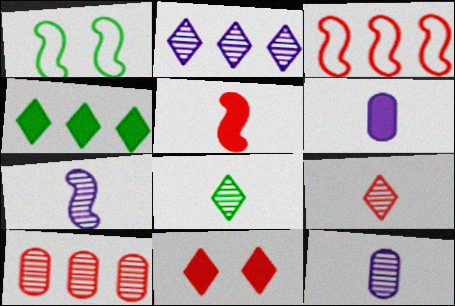[]